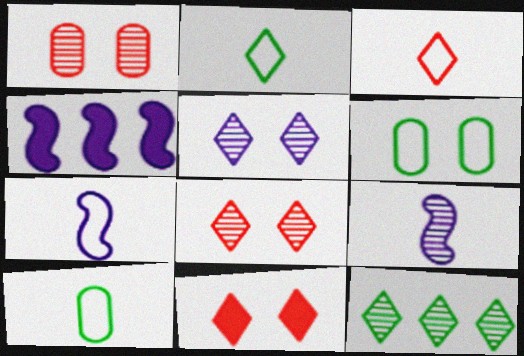[[1, 2, 4], 
[1, 9, 12], 
[3, 7, 10], 
[4, 8, 10]]